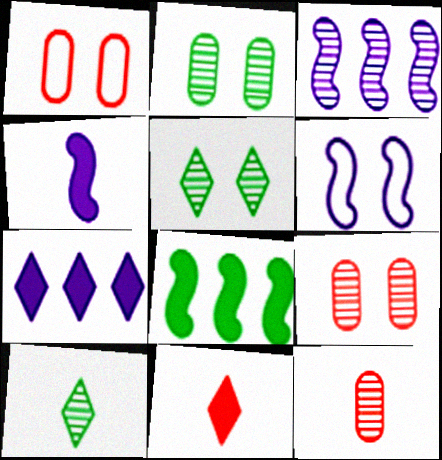[[3, 4, 6], 
[3, 5, 12], 
[3, 9, 10]]